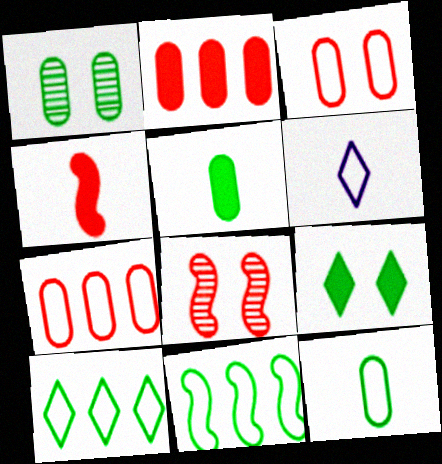[[3, 6, 11]]